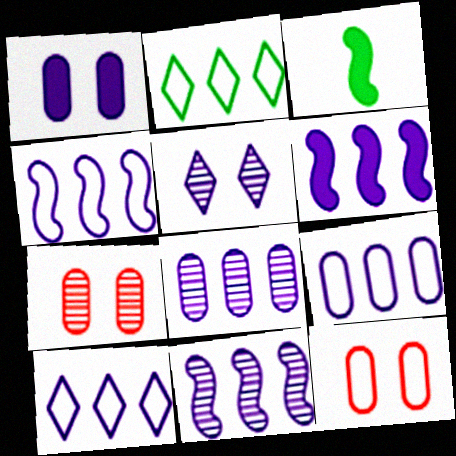[[3, 7, 10], 
[4, 6, 11], 
[4, 9, 10], 
[6, 8, 10]]